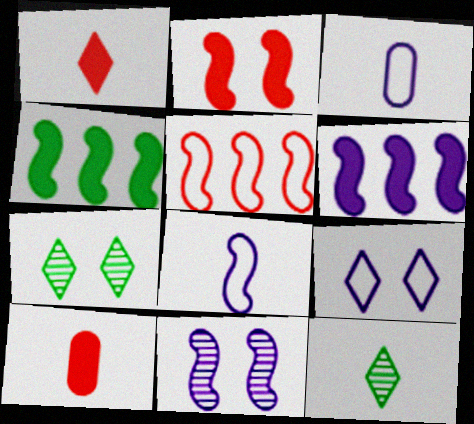[[6, 8, 11], 
[8, 10, 12]]